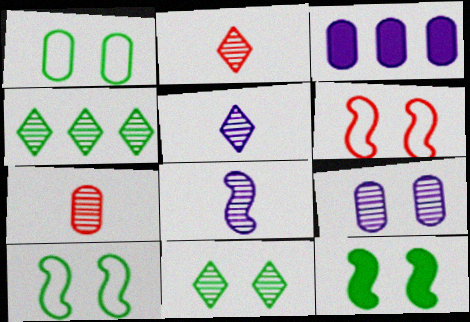[[1, 3, 7], 
[1, 11, 12], 
[2, 3, 10]]